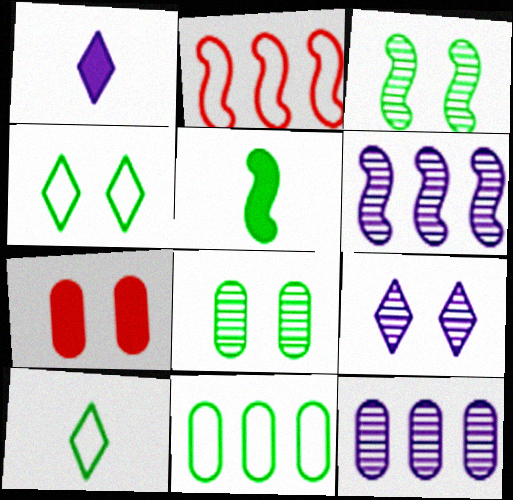[[1, 2, 8], 
[6, 7, 10]]